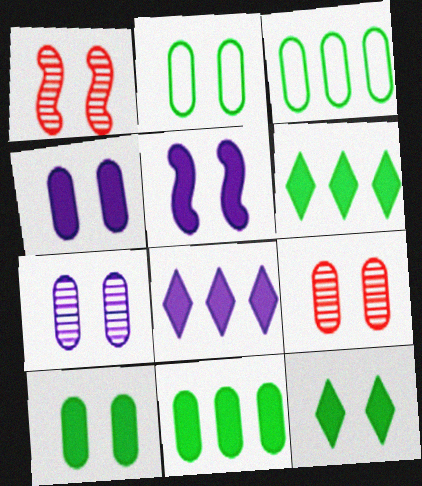[[2, 4, 9]]